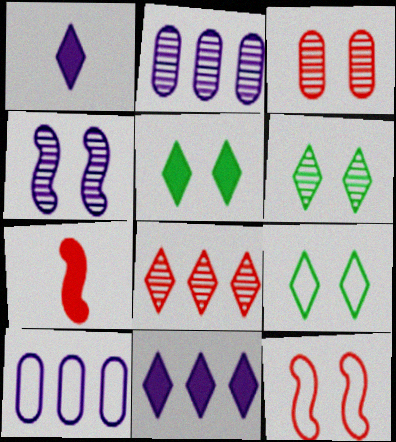[[1, 4, 10], 
[1, 8, 9], 
[2, 7, 9], 
[3, 4, 6], 
[5, 6, 9], 
[6, 7, 10]]